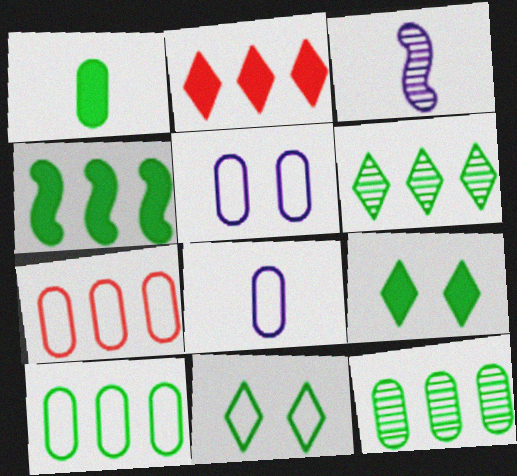[[1, 4, 9], 
[3, 7, 9], 
[4, 6, 10]]